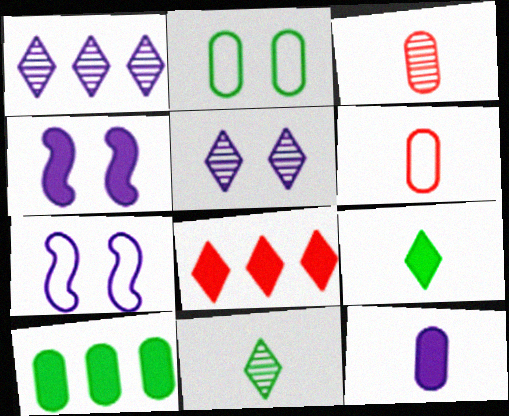[[1, 7, 12]]